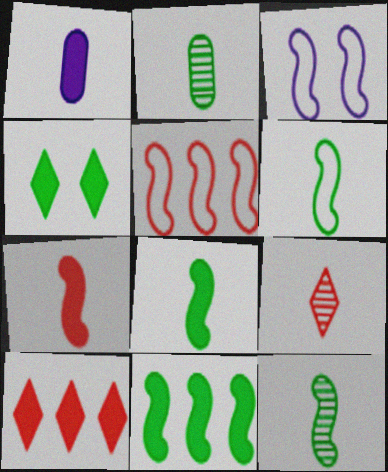[[1, 6, 9], 
[2, 3, 10], 
[3, 5, 6], 
[6, 8, 12]]